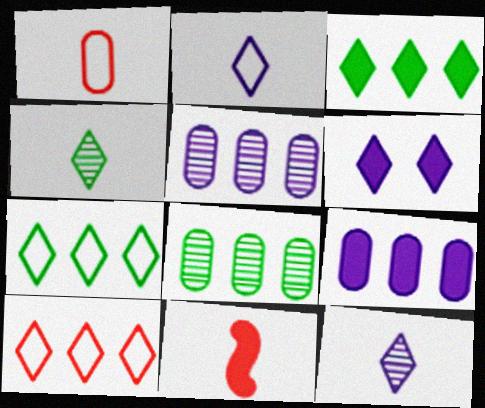[[4, 6, 10]]